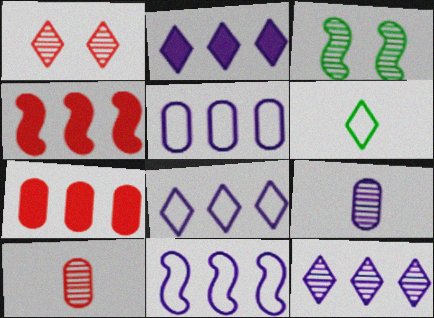[[1, 2, 6], 
[2, 8, 12], 
[3, 10, 12], 
[5, 8, 11]]